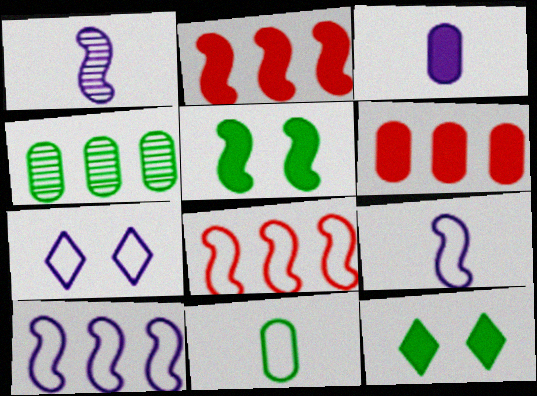[[1, 5, 8], 
[2, 3, 12], 
[7, 8, 11]]